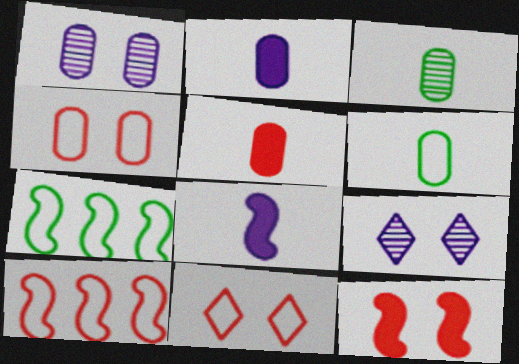[[5, 7, 9]]